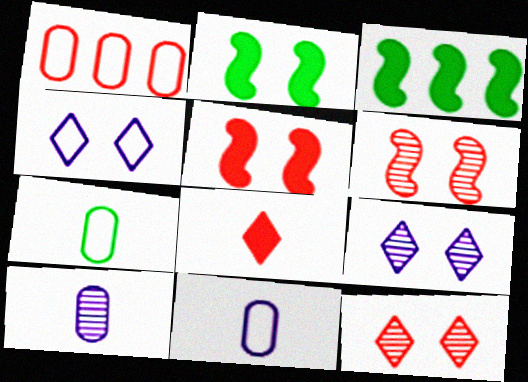[[1, 6, 8], 
[3, 11, 12]]